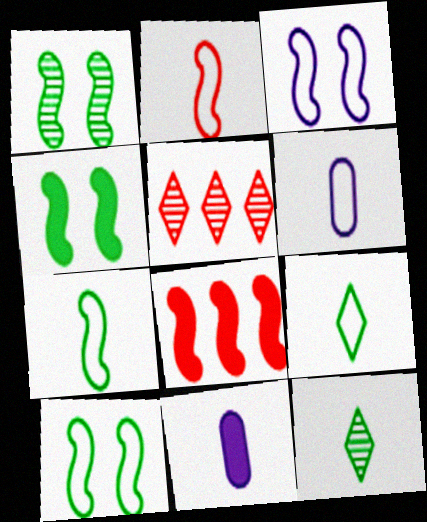[[1, 4, 10], 
[2, 6, 9], 
[2, 11, 12], 
[4, 5, 6], 
[5, 10, 11]]